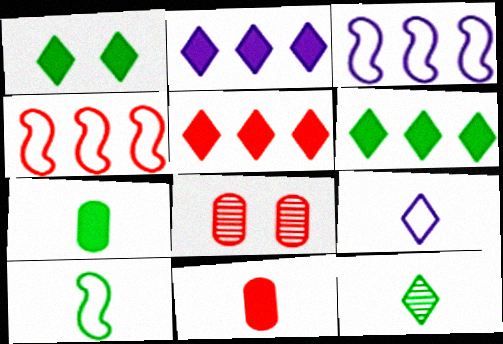[[2, 5, 6], 
[2, 8, 10], 
[7, 10, 12]]